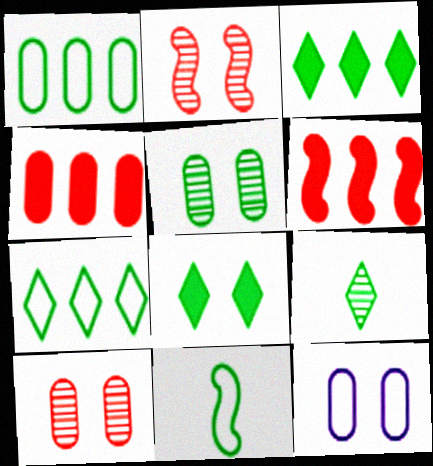[[2, 8, 12], 
[3, 5, 11], 
[6, 9, 12], 
[7, 8, 9]]